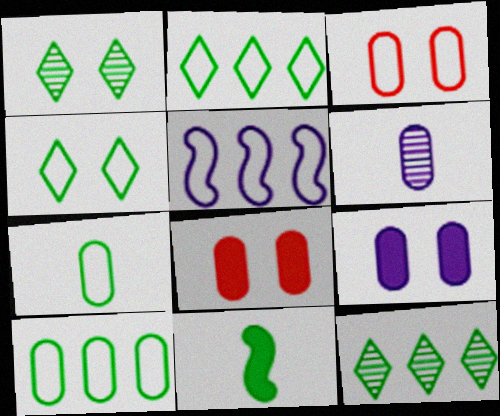[[1, 10, 11], 
[6, 8, 10]]